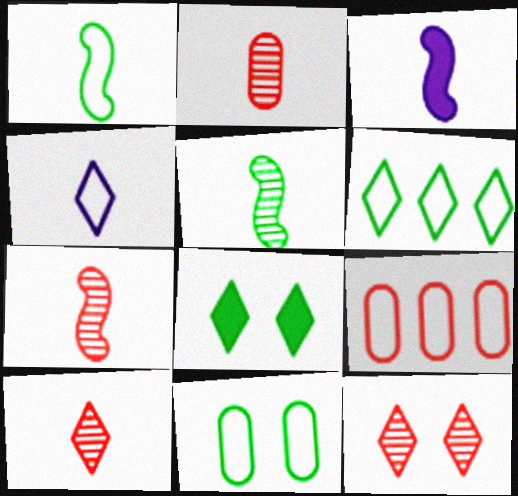[[1, 3, 7], 
[1, 6, 11], 
[2, 7, 10]]